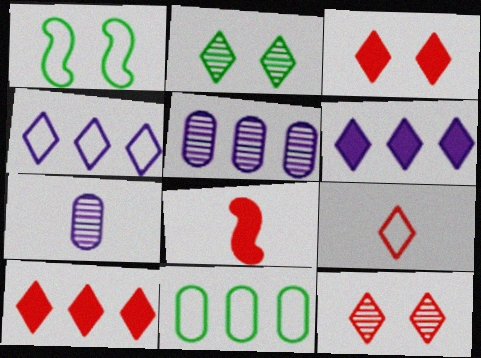[[1, 7, 10], 
[2, 6, 9], 
[9, 10, 12]]